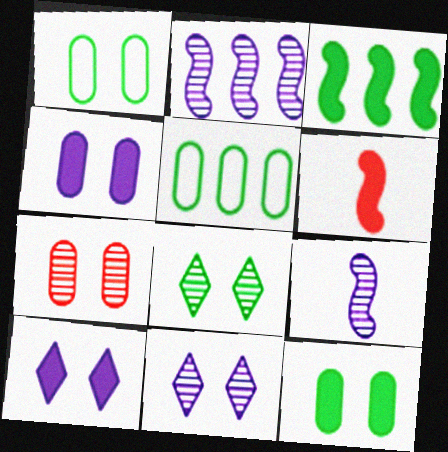[[1, 4, 7], 
[5, 6, 11]]